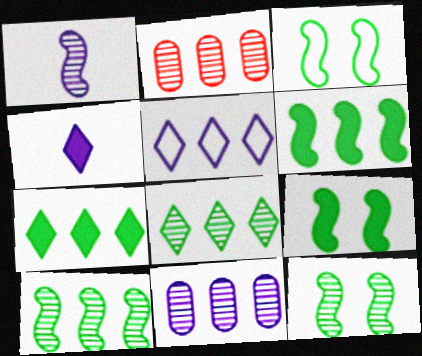[[2, 3, 4], 
[2, 5, 6], 
[3, 9, 12]]